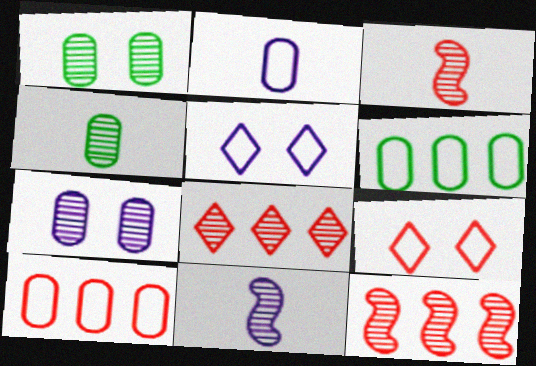[[1, 8, 11]]